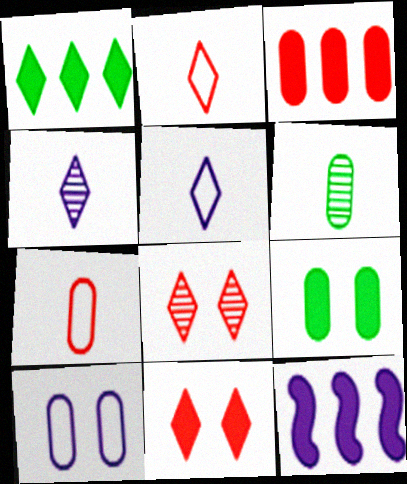[[1, 3, 12], 
[1, 5, 8], 
[3, 6, 10], 
[4, 10, 12]]